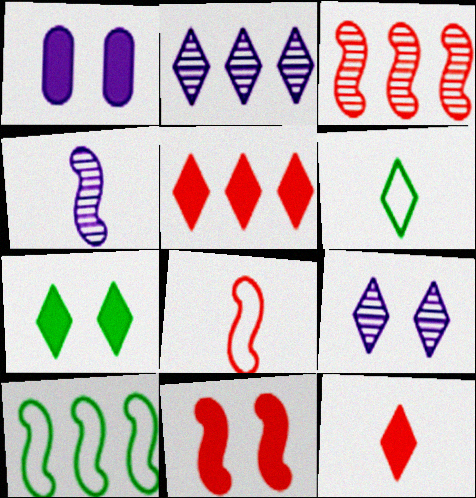[[1, 3, 6], 
[1, 7, 11], 
[3, 8, 11], 
[4, 10, 11], 
[5, 6, 9]]